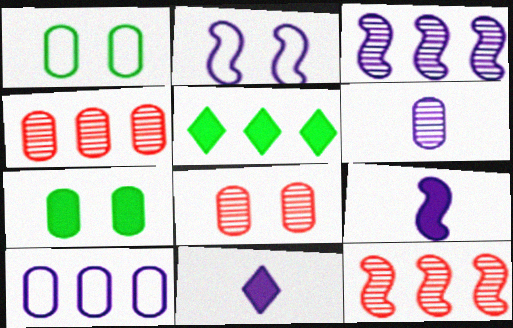[[1, 11, 12], 
[2, 3, 9], 
[5, 10, 12]]